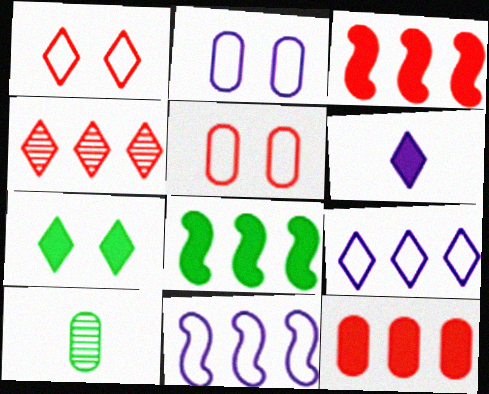[[2, 10, 12]]